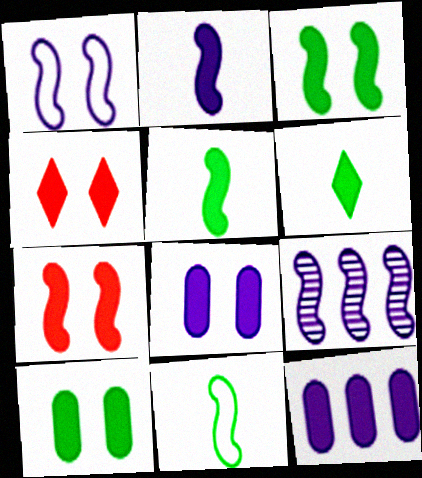[[1, 2, 9], 
[3, 4, 8], 
[4, 5, 12], 
[6, 7, 12], 
[7, 9, 11]]